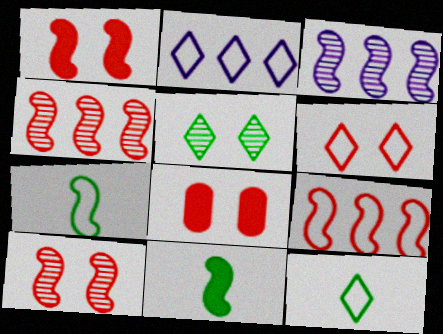[[1, 3, 7], 
[2, 6, 12], 
[3, 8, 12], 
[6, 8, 10]]